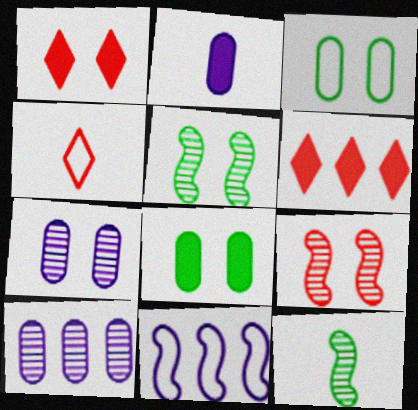[[2, 4, 12], 
[3, 4, 11]]